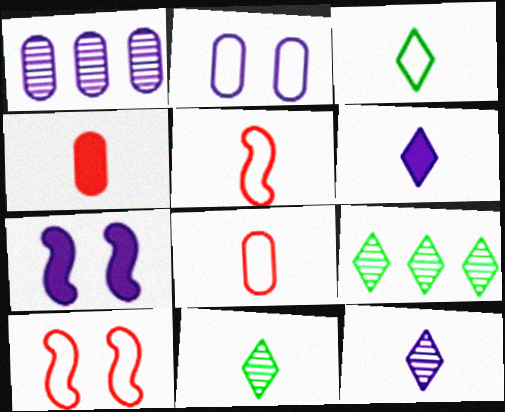[[7, 8, 9]]